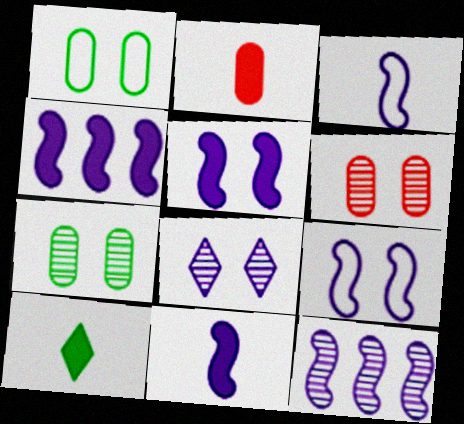[[2, 10, 11], 
[3, 5, 12], 
[4, 5, 11], 
[9, 11, 12]]